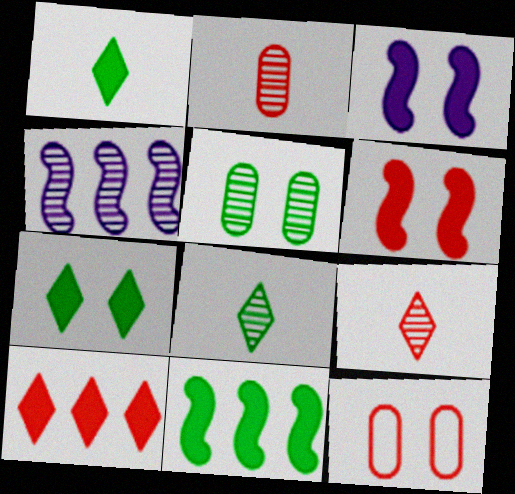[[1, 4, 12], 
[4, 5, 9]]